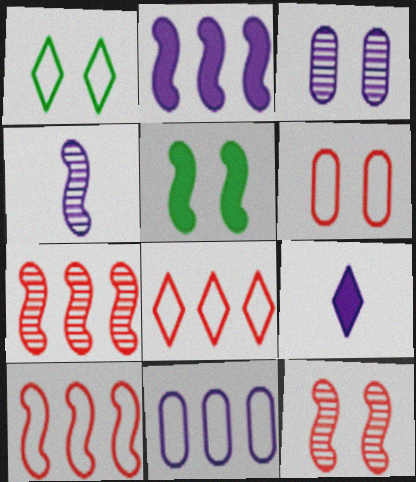[[4, 5, 10]]